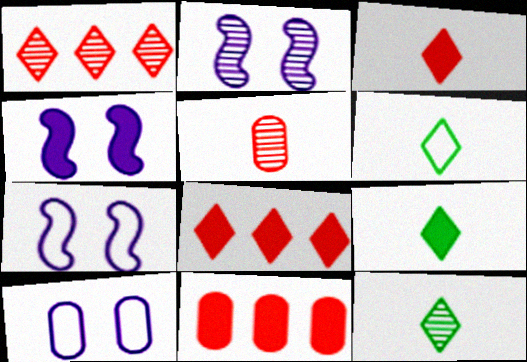[[2, 4, 7], 
[2, 6, 11], 
[4, 9, 11], 
[6, 9, 12], 
[7, 11, 12]]